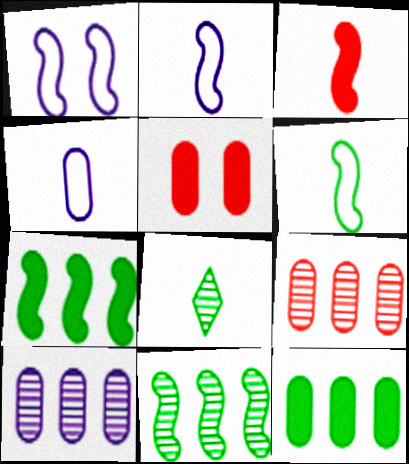[[1, 3, 11], 
[3, 4, 8]]